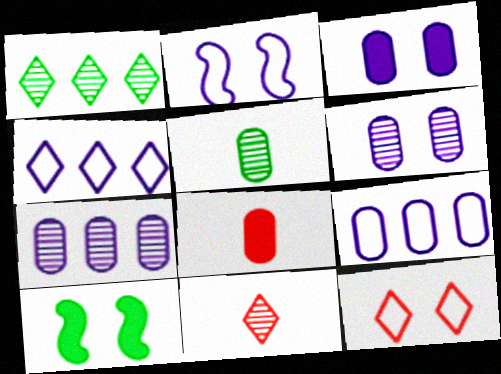[[1, 2, 8], 
[6, 10, 12], 
[9, 10, 11]]